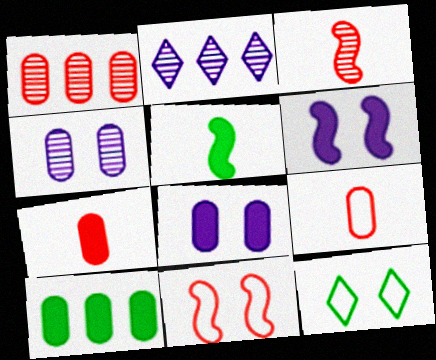[[4, 9, 10], 
[7, 8, 10]]